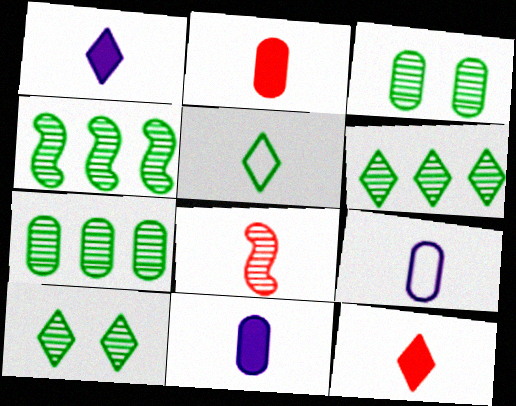[[4, 6, 7], 
[5, 8, 11]]